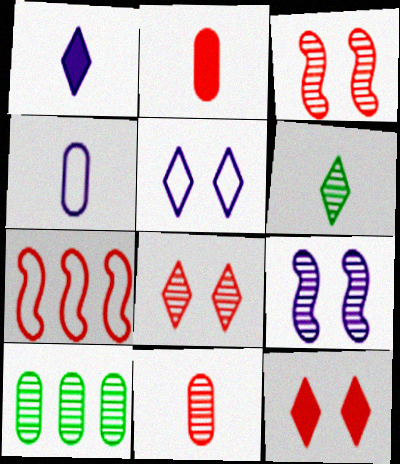[[2, 7, 8], 
[7, 11, 12]]